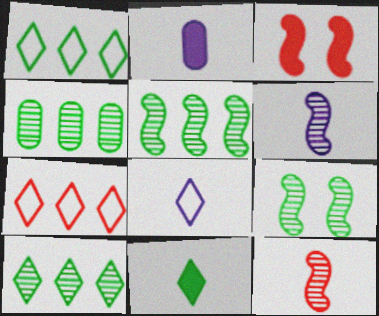[[2, 6, 8], 
[2, 7, 9], 
[3, 4, 8], 
[4, 5, 10]]